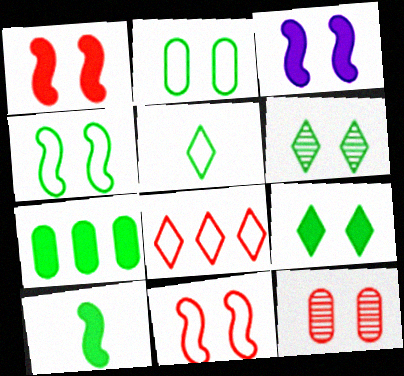[[7, 9, 10]]